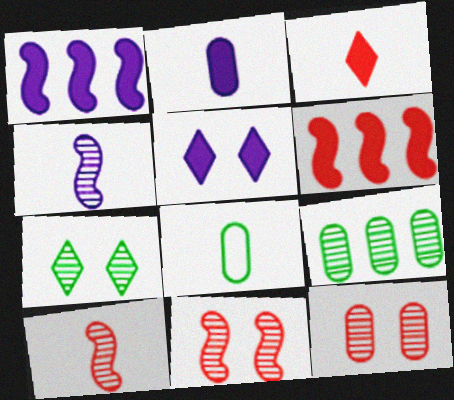[[1, 2, 5], 
[3, 4, 8]]